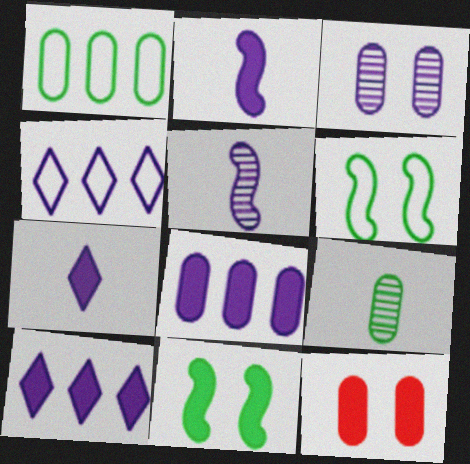[[2, 3, 4]]